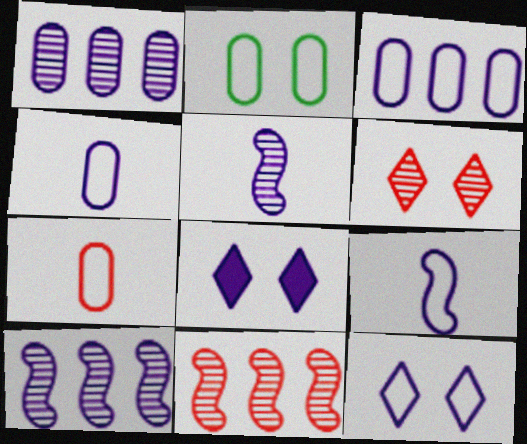[[1, 8, 9], 
[2, 3, 7], 
[3, 5, 8], 
[3, 9, 12], 
[4, 8, 10]]